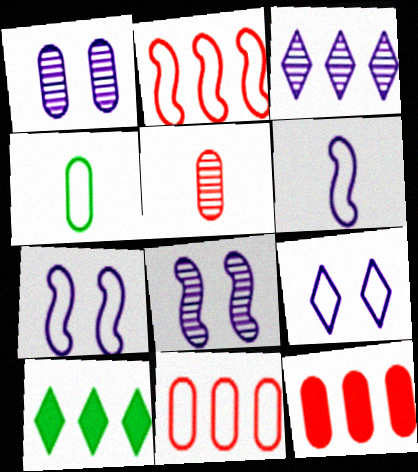[[1, 4, 12], 
[2, 4, 9], 
[5, 7, 10]]